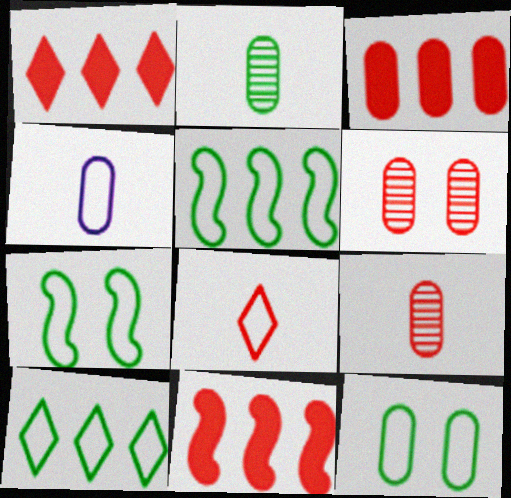[[1, 3, 11], 
[6, 8, 11]]